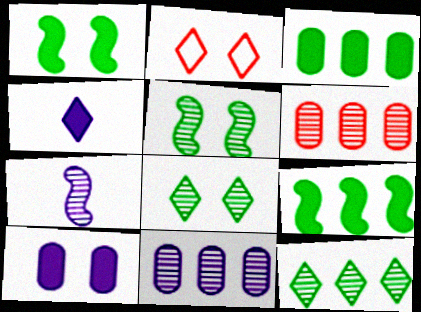[[2, 3, 7], 
[2, 4, 12], 
[2, 5, 10], 
[6, 7, 8]]